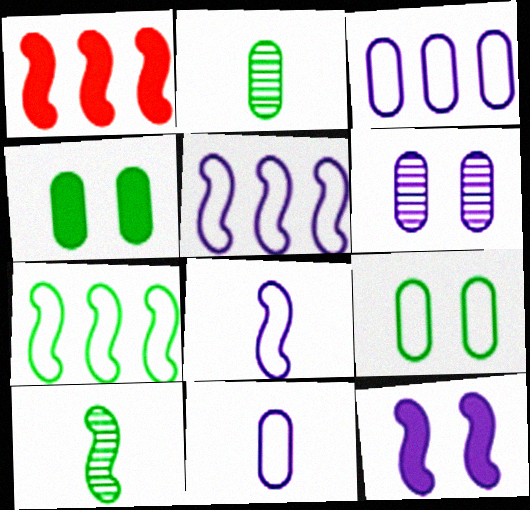[]